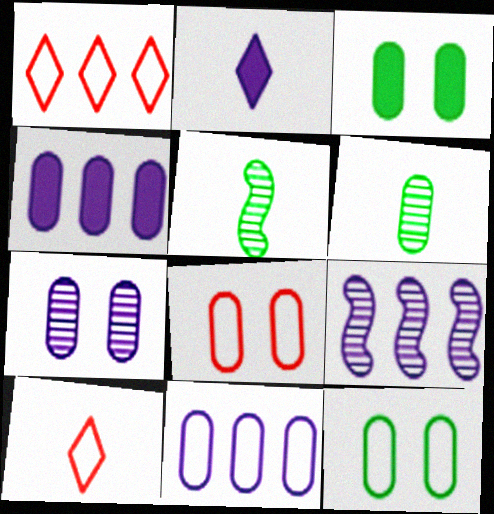[[3, 7, 8], 
[3, 9, 10], 
[4, 6, 8]]